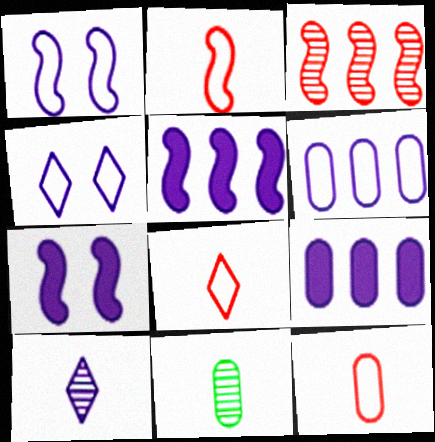[[1, 9, 10], 
[2, 8, 12], 
[6, 7, 10]]